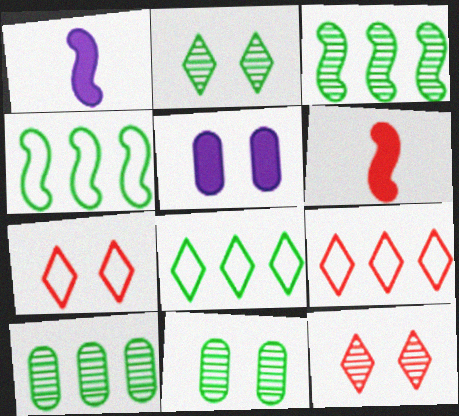[[1, 7, 10], 
[1, 9, 11]]